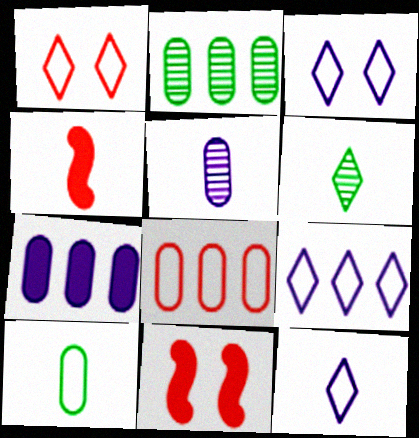[[2, 3, 4], 
[2, 7, 8], 
[2, 11, 12], 
[3, 9, 12]]